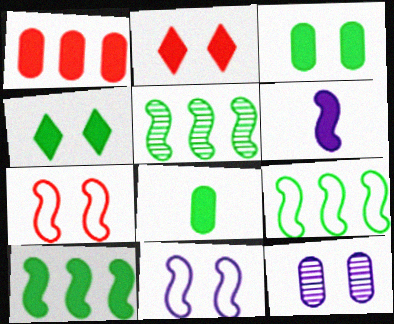[[1, 4, 6], 
[4, 7, 12], 
[4, 8, 10], 
[5, 6, 7], 
[5, 9, 10]]